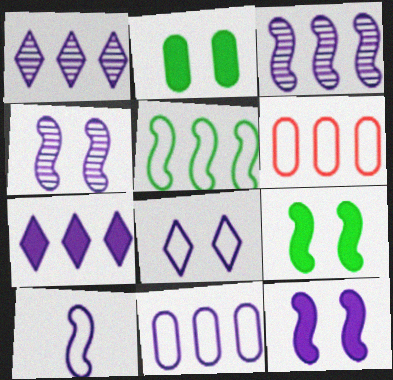[[3, 7, 11], 
[3, 10, 12], 
[8, 10, 11]]